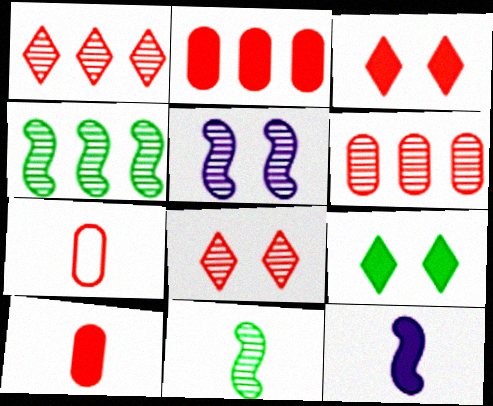[[2, 9, 12]]